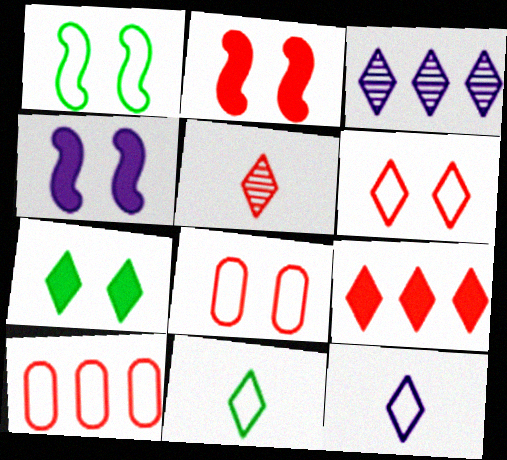[[1, 10, 12], 
[2, 5, 10], 
[5, 6, 9]]